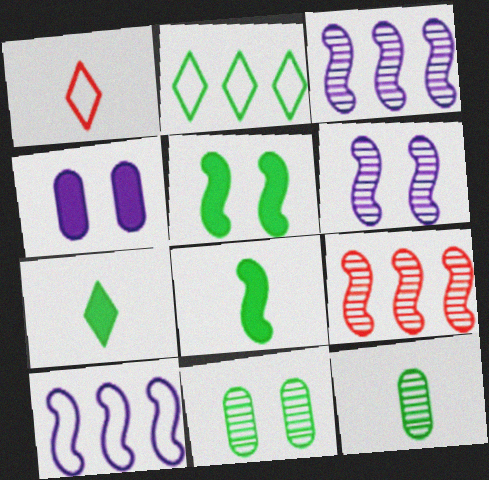[[2, 5, 12], 
[2, 8, 11]]